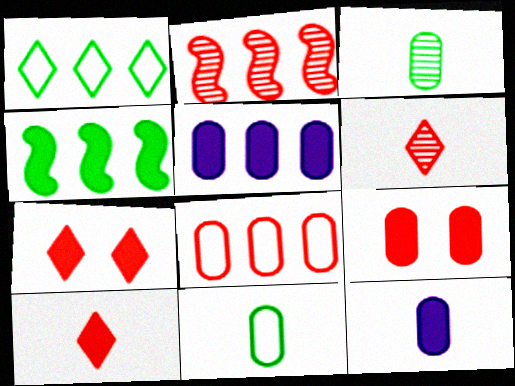[[1, 2, 5], 
[4, 7, 12]]